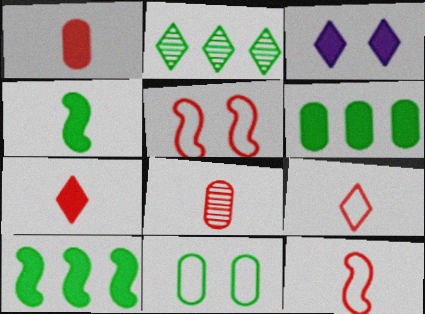[[1, 3, 10], 
[2, 3, 9], 
[2, 4, 11], 
[7, 8, 12]]